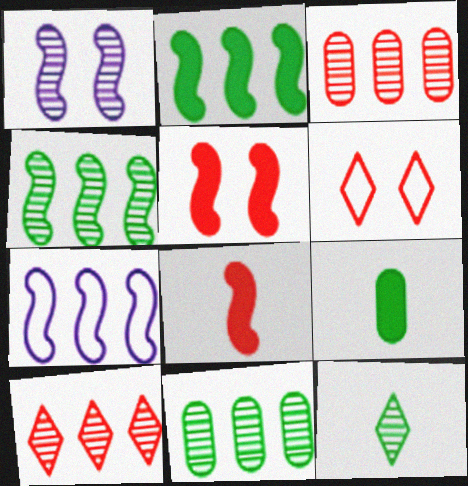[[1, 3, 12], 
[3, 6, 8]]